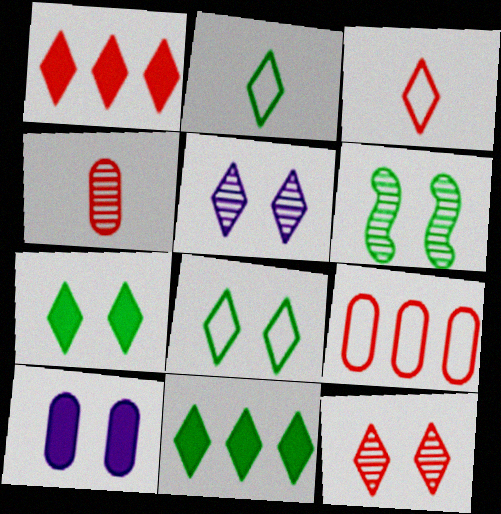[[1, 2, 5], 
[1, 3, 12], 
[3, 5, 11]]